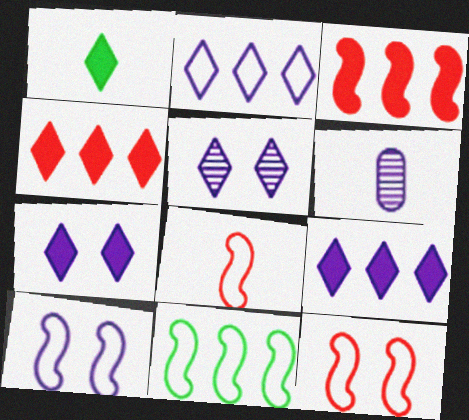[[1, 4, 7], 
[1, 6, 8], 
[6, 9, 10], 
[8, 10, 11]]